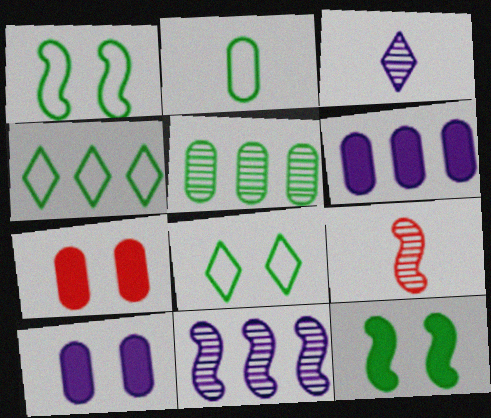[[1, 2, 4], 
[4, 9, 10], 
[6, 8, 9]]